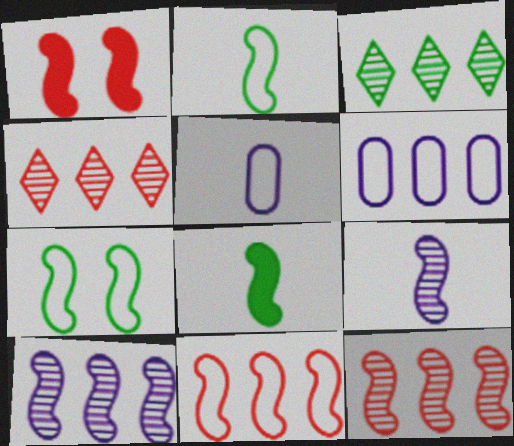[[1, 2, 10], 
[1, 3, 5]]